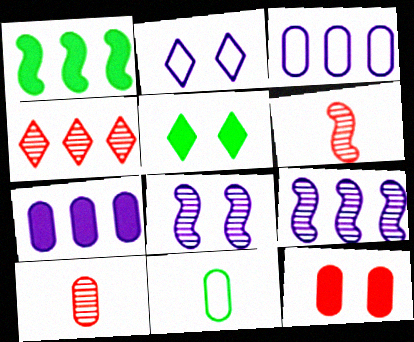[[1, 2, 10], 
[1, 3, 4], 
[3, 5, 6]]